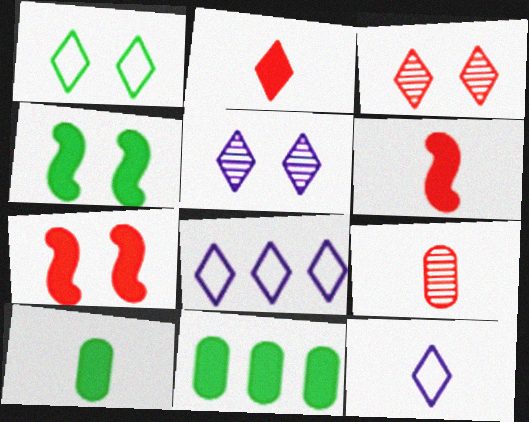[[4, 8, 9]]